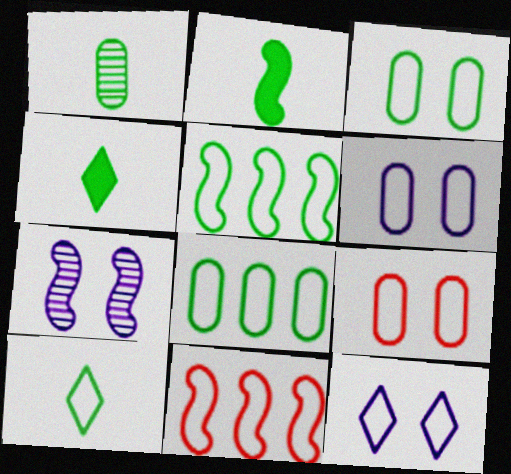[[1, 2, 10], 
[2, 7, 11], 
[3, 5, 10], 
[3, 6, 9], 
[6, 10, 11]]